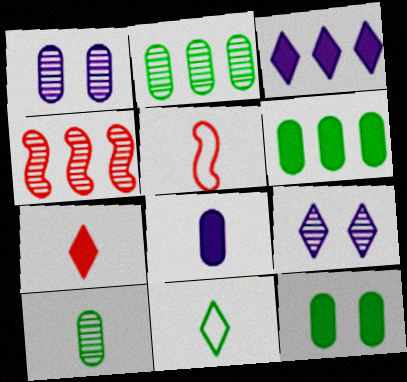[[4, 9, 10], 
[5, 6, 9]]